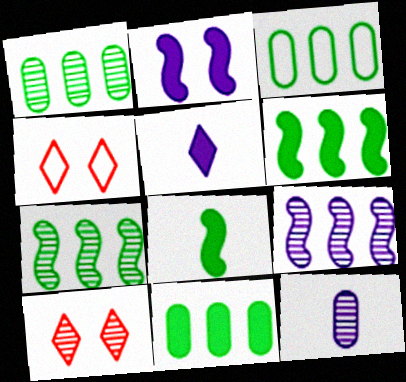[[1, 3, 11], 
[4, 6, 12], 
[7, 10, 12]]